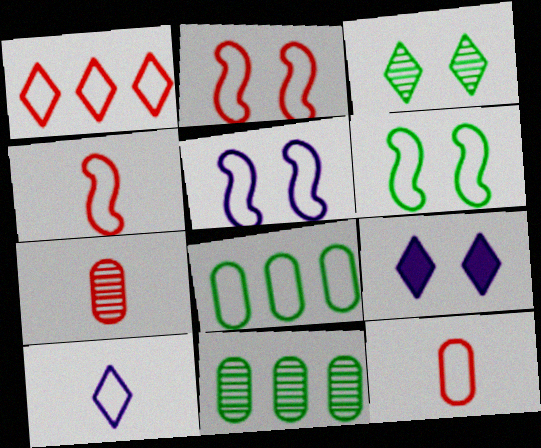[[1, 2, 12], 
[2, 5, 6], 
[2, 8, 10], 
[4, 9, 11]]